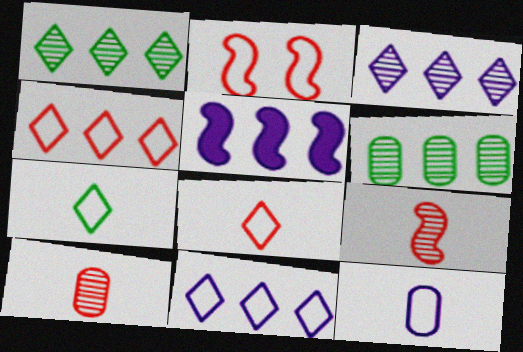[[4, 5, 6]]